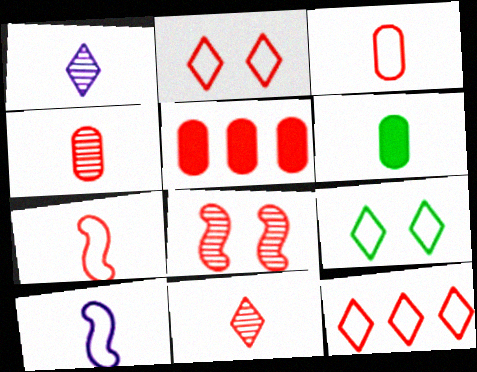[[1, 6, 7], 
[6, 10, 11]]